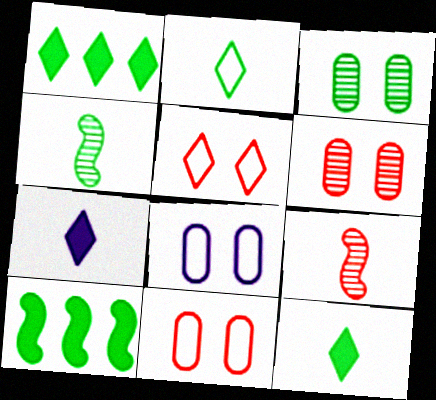[[1, 8, 9], 
[2, 3, 10]]